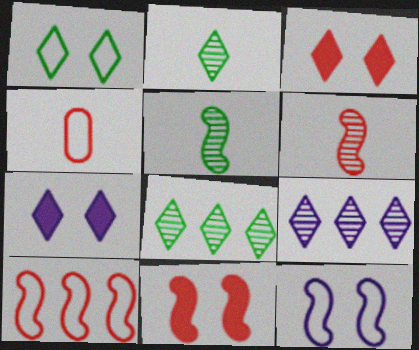[[6, 10, 11]]